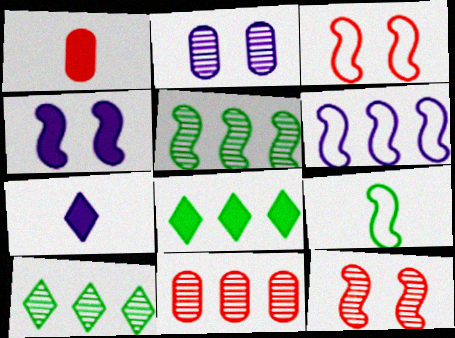[[1, 4, 8], 
[2, 6, 7], 
[3, 6, 9], 
[6, 8, 11]]